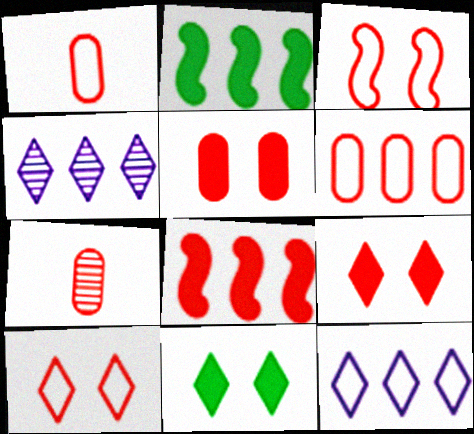[[2, 4, 6], 
[5, 6, 7], 
[7, 8, 10]]